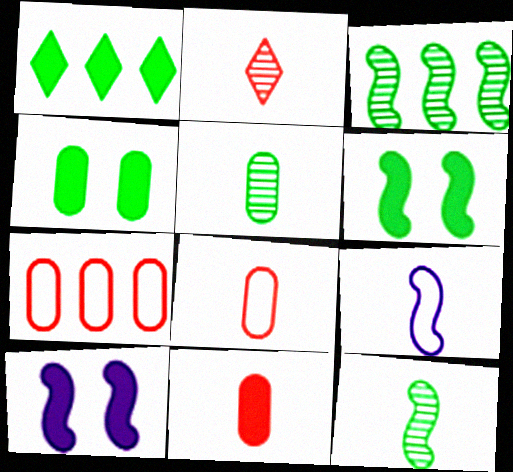[[1, 10, 11]]